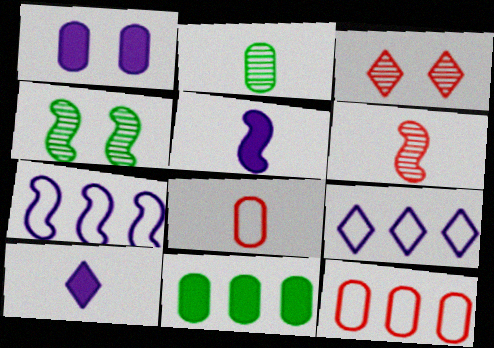[[1, 2, 12], 
[4, 10, 12]]